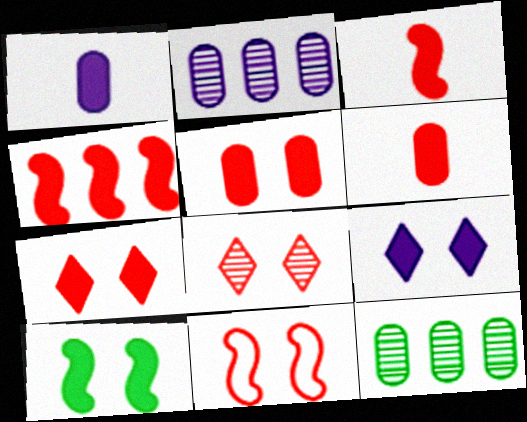[[4, 6, 7], 
[5, 8, 11], 
[5, 9, 10]]